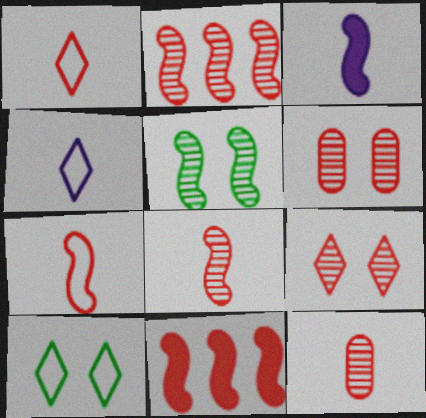[[1, 6, 11], 
[2, 9, 12]]